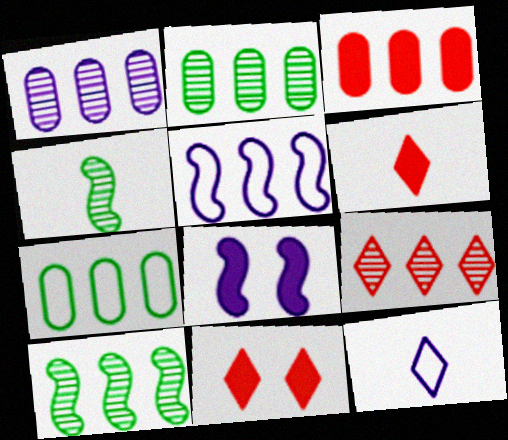[[1, 3, 7], 
[1, 8, 12], 
[1, 9, 10]]